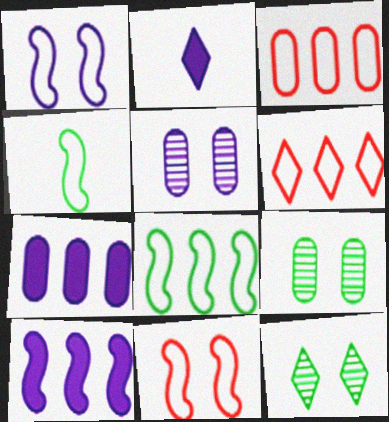[[2, 6, 12]]